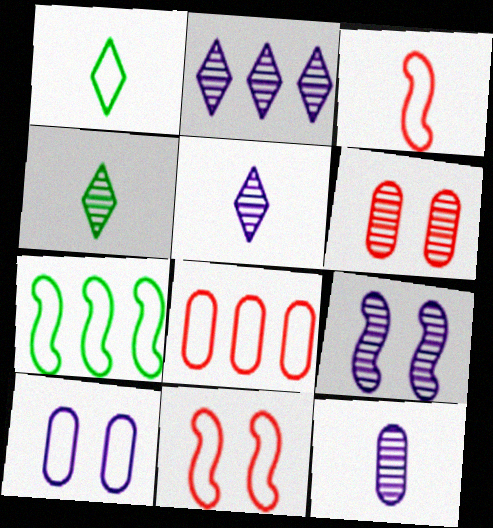[[2, 9, 12]]